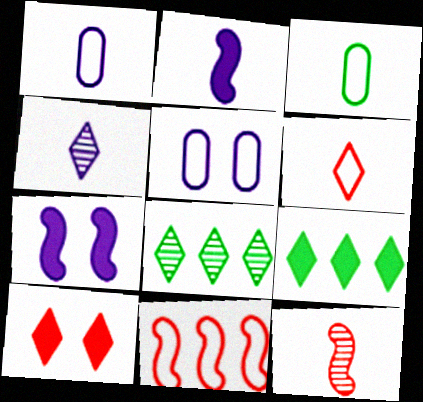[[1, 2, 4], 
[5, 9, 12]]